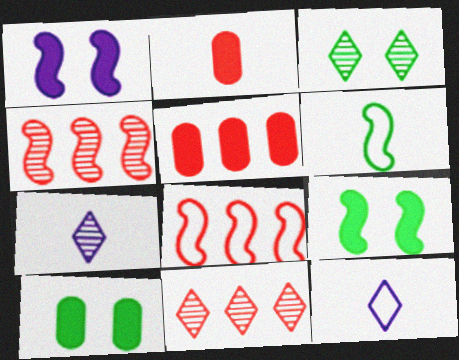[[1, 4, 6], 
[2, 6, 7], 
[3, 7, 11], 
[4, 10, 12], 
[5, 8, 11], 
[7, 8, 10]]